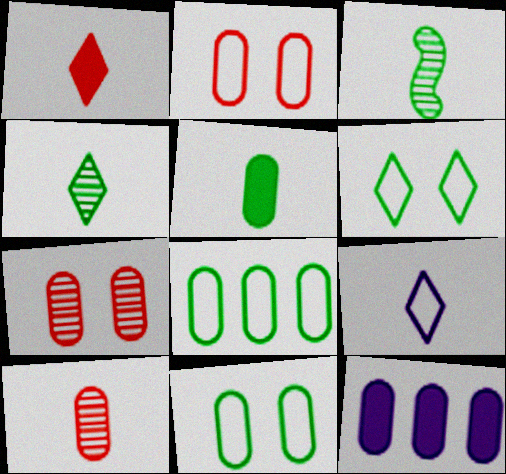[[1, 4, 9], 
[10, 11, 12]]